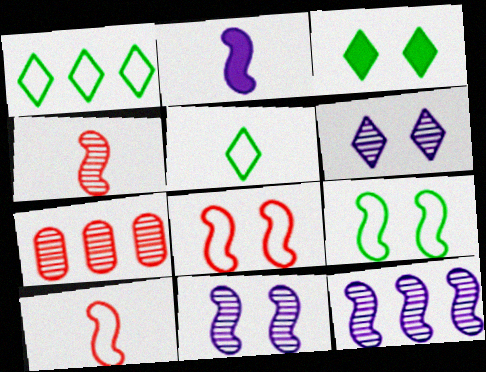[]